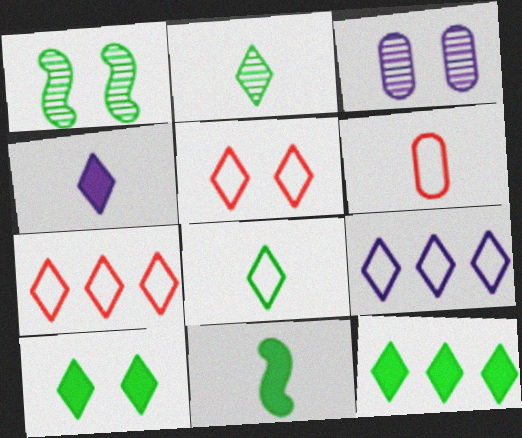[[3, 7, 11], 
[5, 8, 9]]